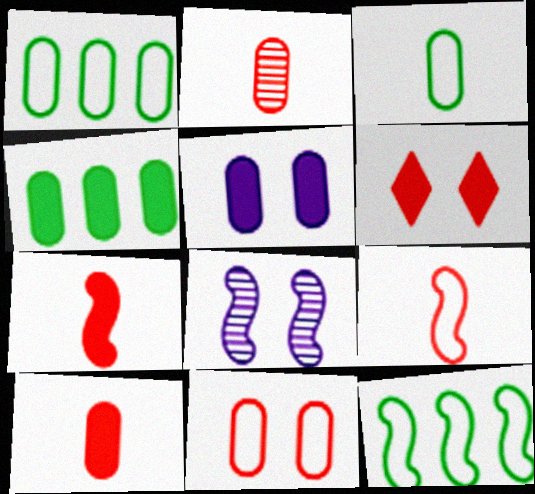[[1, 2, 5], 
[4, 5, 10], 
[7, 8, 12]]